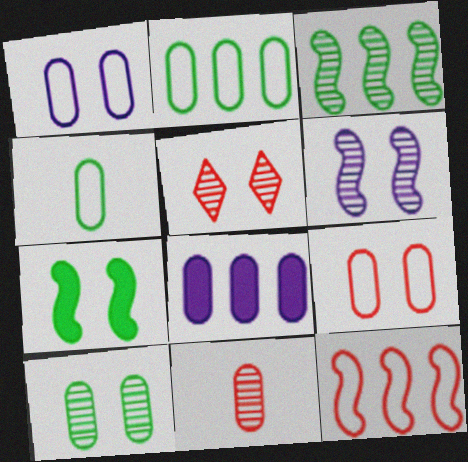[[1, 5, 7], 
[5, 6, 10]]